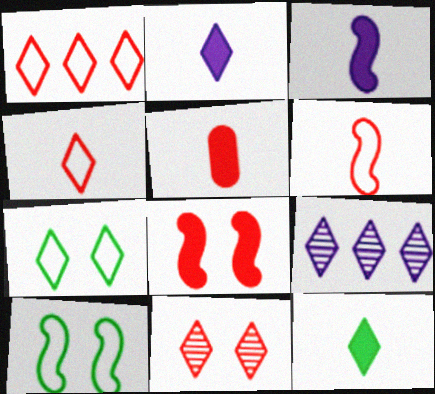[[3, 5, 12], 
[5, 9, 10]]